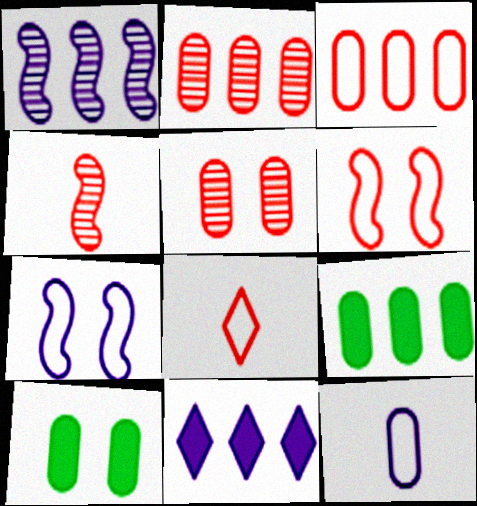[[1, 8, 10], 
[2, 10, 12], 
[3, 6, 8], 
[5, 9, 12]]